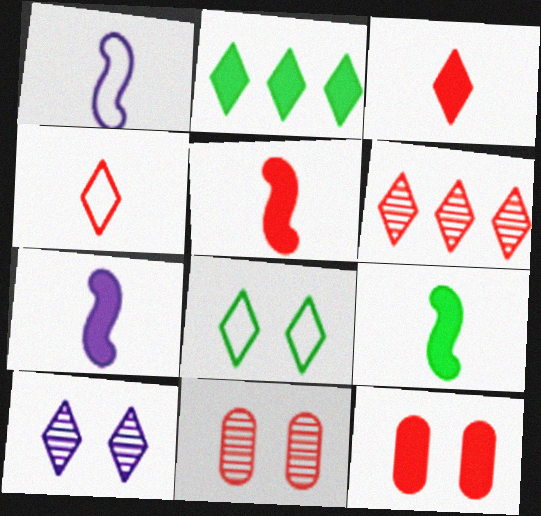[[1, 2, 11], 
[2, 4, 10], 
[2, 7, 12], 
[5, 7, 9]]